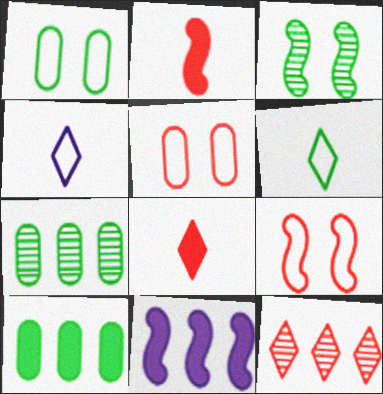[[2, 5, 12], 
[3, 6, 10]]